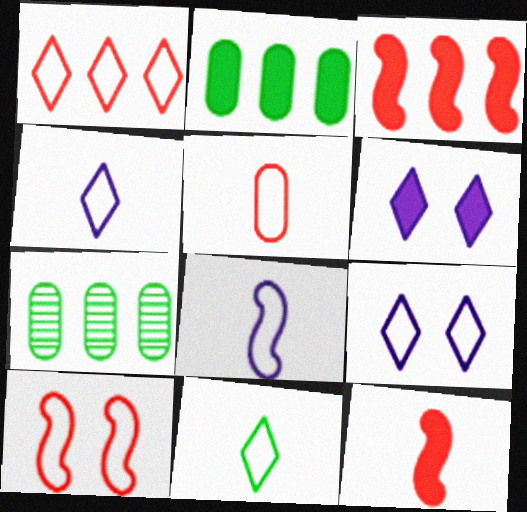[[1, 5, 10], 
[1, 9, 11], 
[2, 6, 12], 
[5, 8, 11], 
[7, 9, 12]]